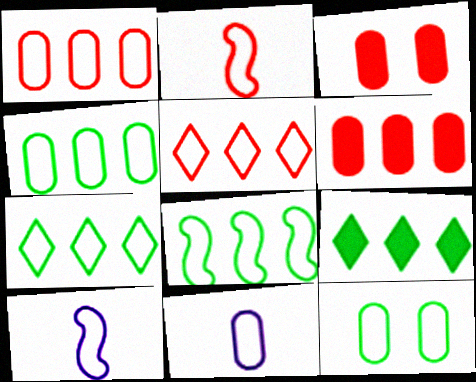[[1, 11, 12], 
[4, 7, 8], 
[5, 10, 12]]